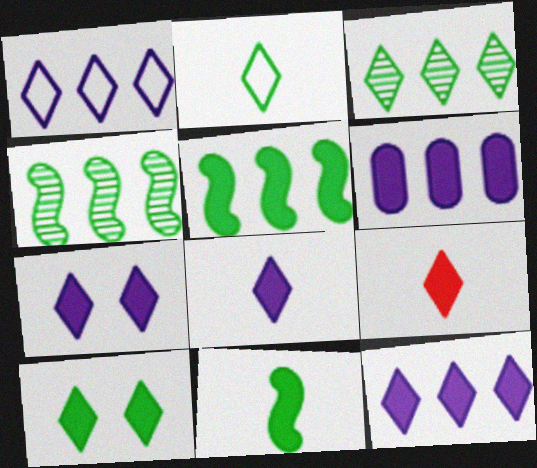[[2, 3, 10], 
[7, 8, 12], 
[9, 10, 12]]